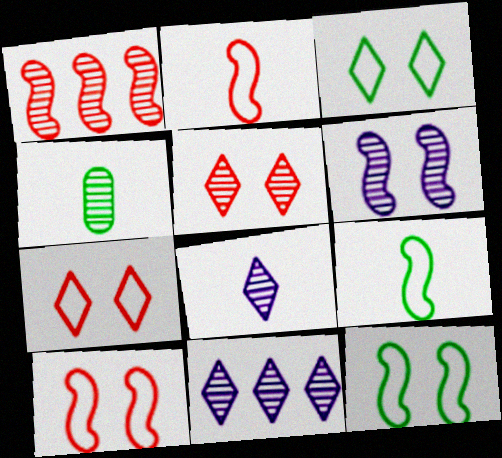[]